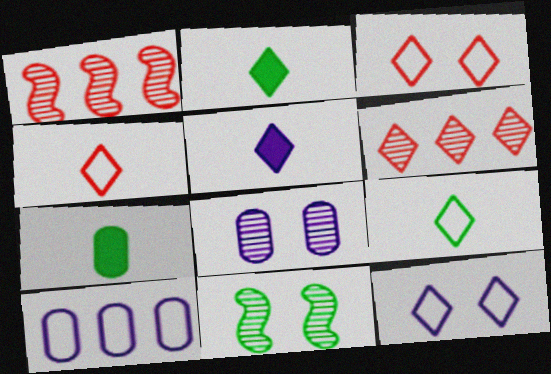[[1, 7, 12], 
[2, 6, 12]]